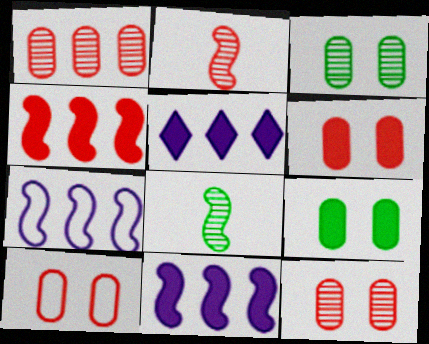[[5, 8, 10], 
[6, 10, 12]]